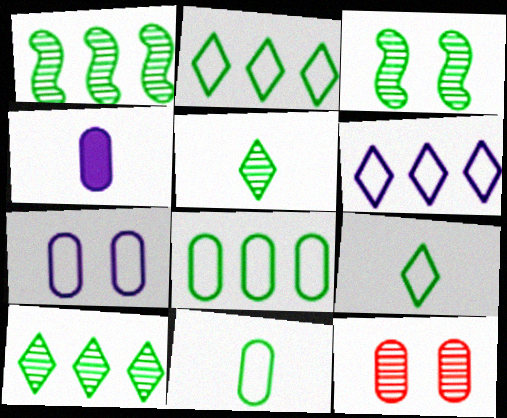[[4, 8, 12]]